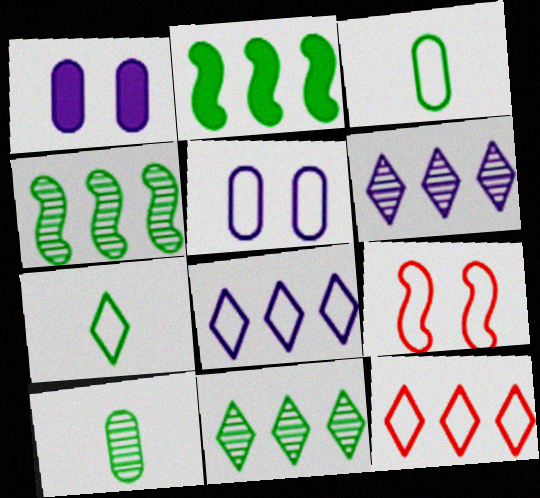[[3, 8, 9]]